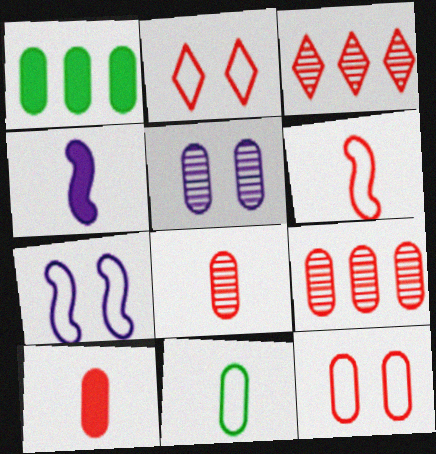[[9, 10, 12]]